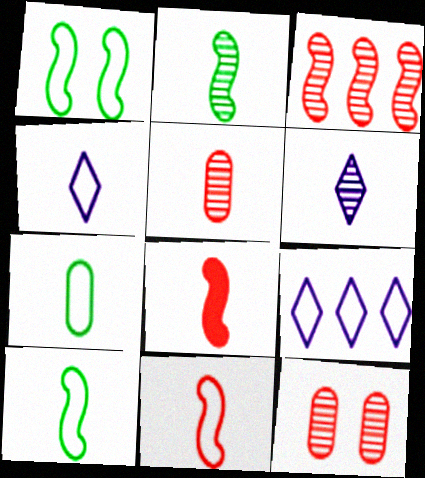[[2, 5, 6], 
[4, 7, 11], 
[6, 7, 8]]